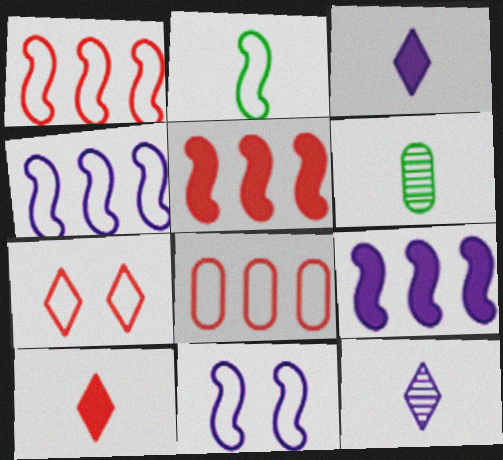[[1, 2, 11], 
[6, 7, 9]]